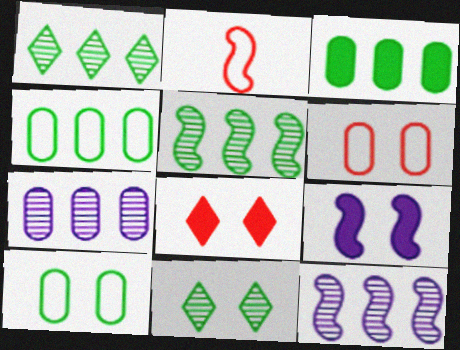[[2, 5, 9], 
[6, 9, 11]]